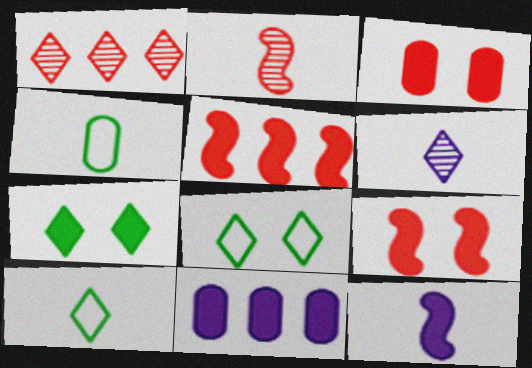[[2, 8, 11]]